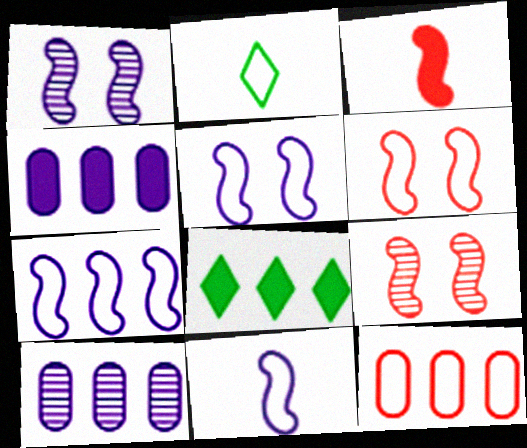[[2, 4, 9], 
[2, 5, 12], 
[5, 7, 11]]